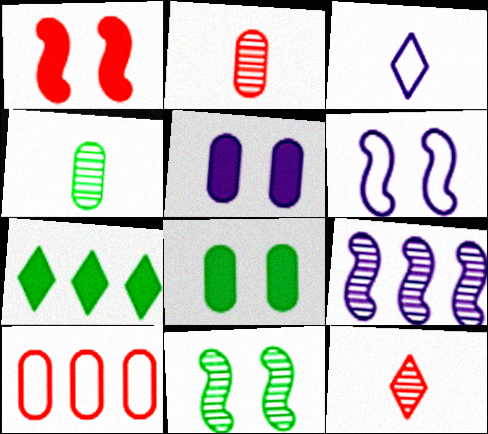[[1, 6, 11], 
[1, 10, 12], 
[2, 6, 7], 
[3, 5, 9], 
[4, 5, 10], 
[7, 9, 10]]